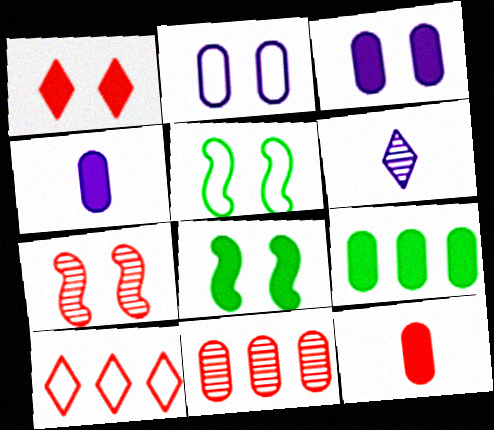[[1, 3, 8], 
[3, 9, 12], 
[7, 10, 12]]